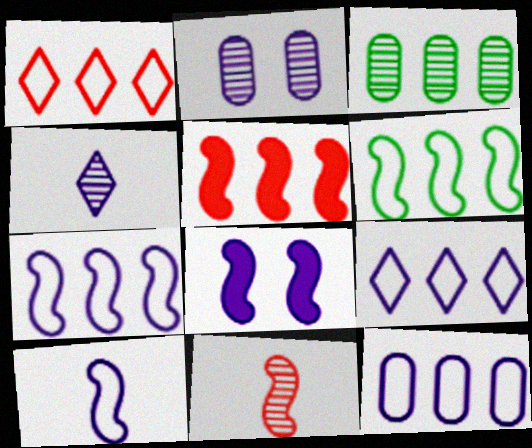[[1, 6, 12], 
[3, 5, 9], 
[4, 8, 12], 
[6, 8, 11], 
[7, 9, 12]]